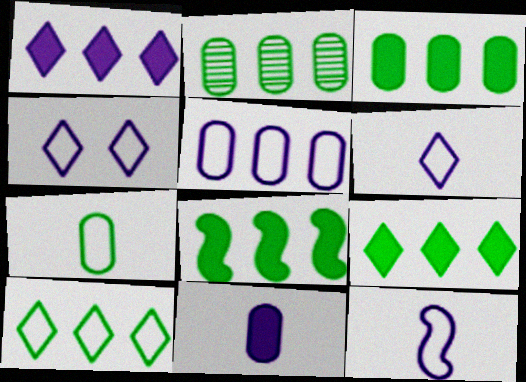[[2, 8, 10], 
[3, 8, 9], 
[4, 5, 12]]